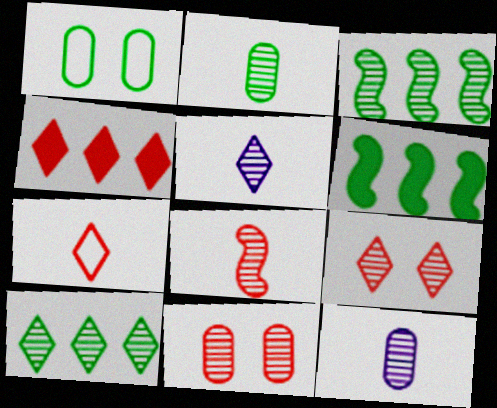[[2, 5, 8], 
[3, 5, 11], 
[3, 9, 12], 
[4, 7, 9], 
[5, 9, 10]]